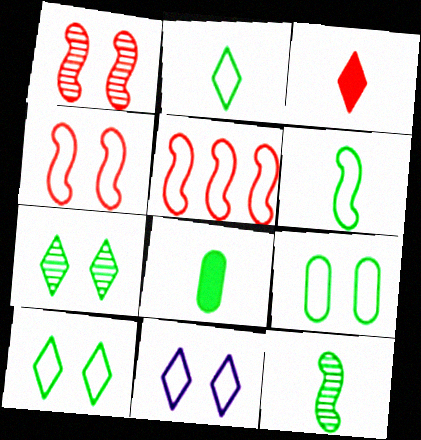[[2, 8, 12], 
[4, 9, 11]]